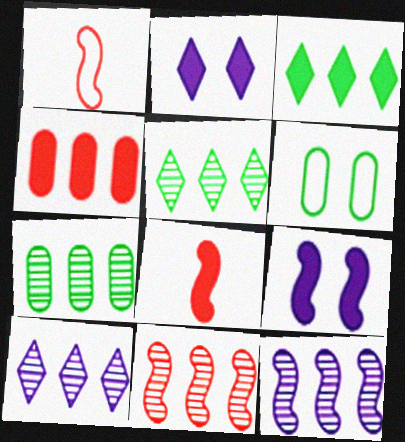[[1, 2, 7], 
[6, 8, 10], 
[7, 10, 11]]